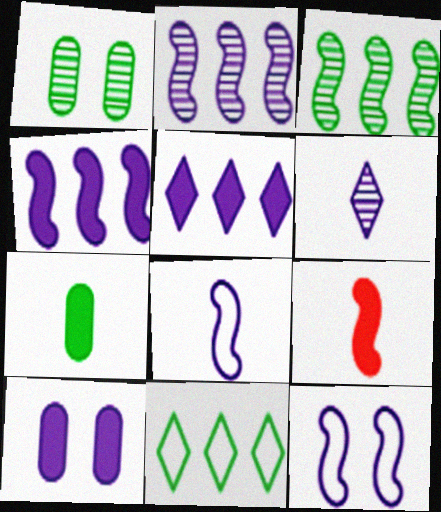[[3, 9, 12]]